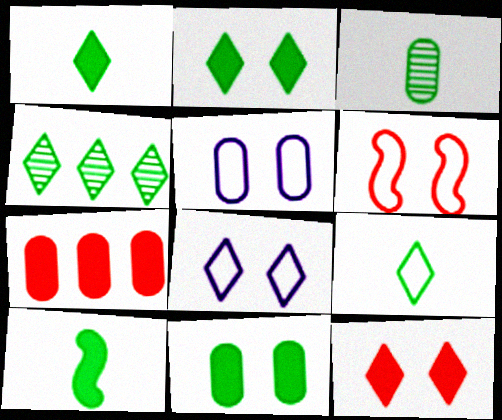[[2, 4, 9], 
[3, 5, 7], 
[3, 9, 10]]